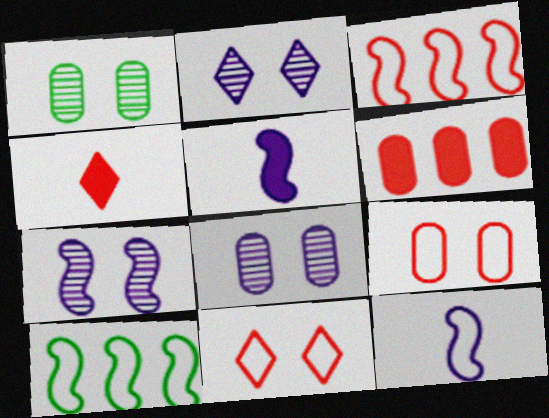[[2, 7, 8], 
[4, 8, 10]]